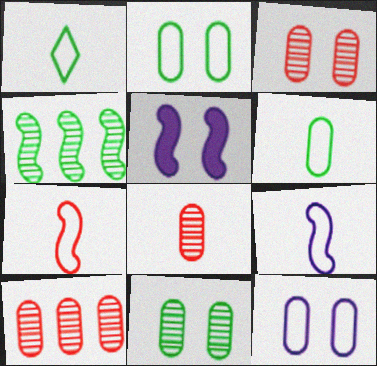[[1, 5, 10], 
[3, 8, 10], 
[4, 5, 7]]